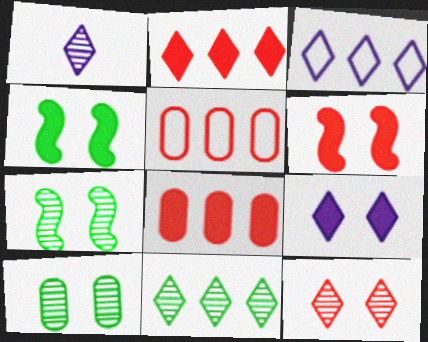[[1, 3, 9], 
[1, 4, 5], 
[1, 11, 12], 
[2, 3, 11]]